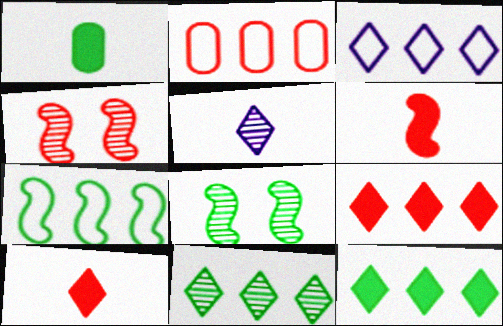[[1, 3, 4], 
[2, 3, 7], 
[2, 4, 10], 
[3, 9, 11]]